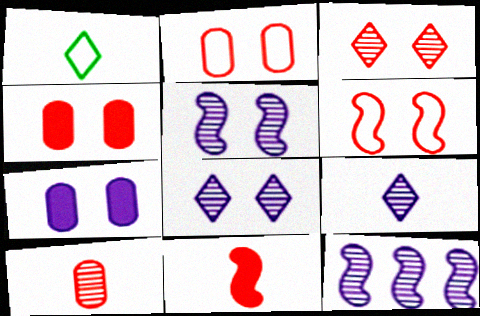[[1, 4, 12], 
[3, 4, 6]]